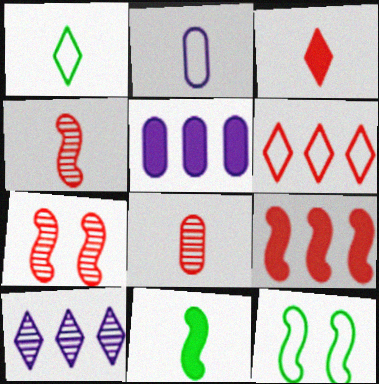[[1, 5, 7], 
[2, 6, 12]]